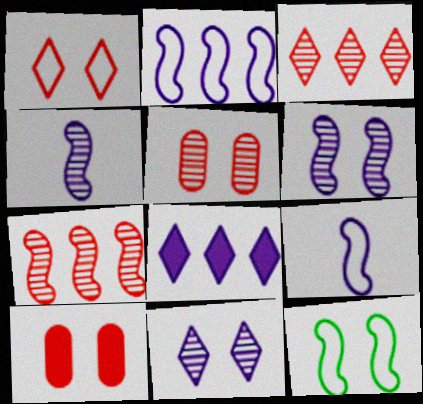[[10, 11, 12]]